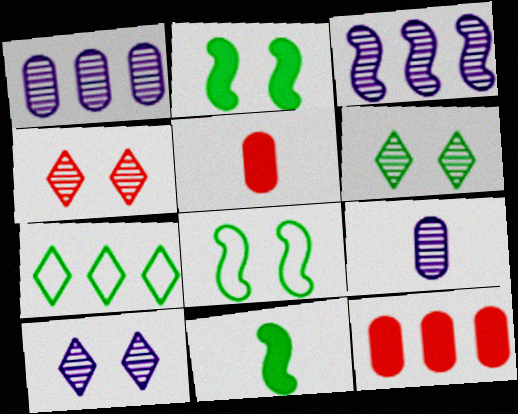[[3, 7, 12], 
[3, 9, 10], 
[4, 6, 10]]